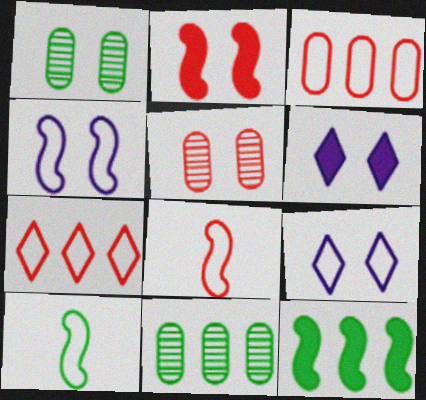[[1, 2, 9], 
[3, 9, 10], 
[6, 8, 11]]